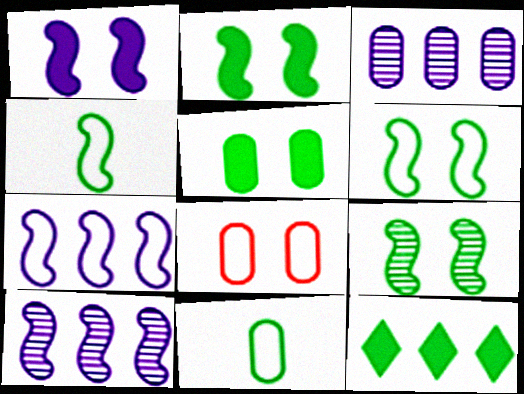[[2, 6, 9], 
[9, 11, 12]]